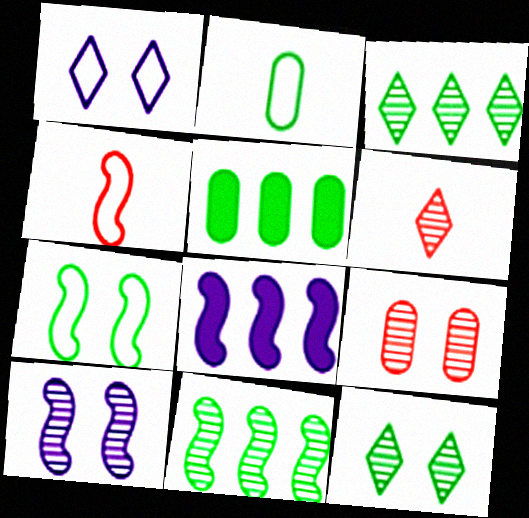[[9, 10, 12]]